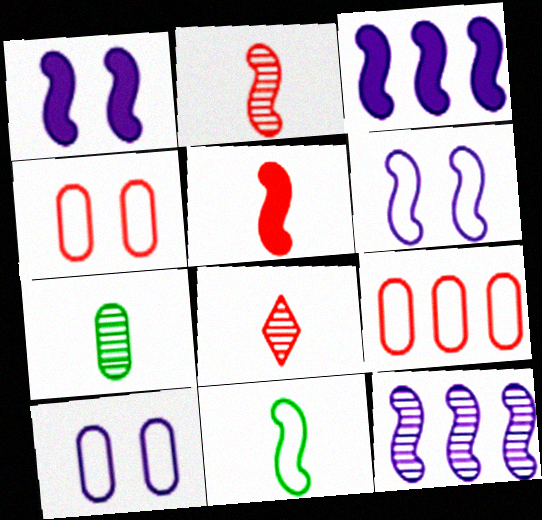[]